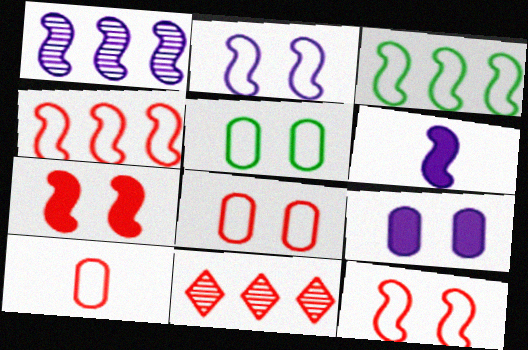[[1, 2, 6], 
[5, 6, 11], 
[7, 10, 11]]